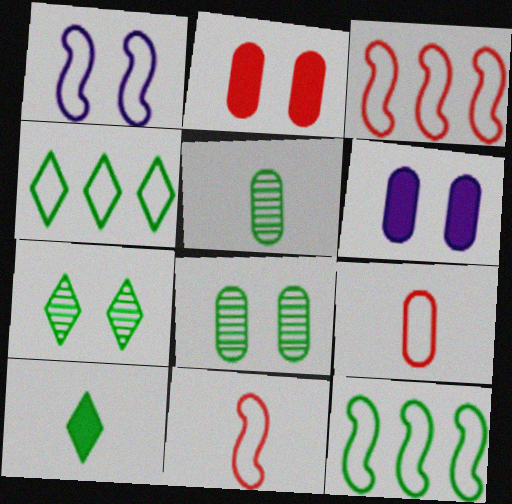[[1, 2, 7], 
[1, 4, 9], 
[1, 11, 12], 
[4, 7, 10], 
[8, 10, 12]]